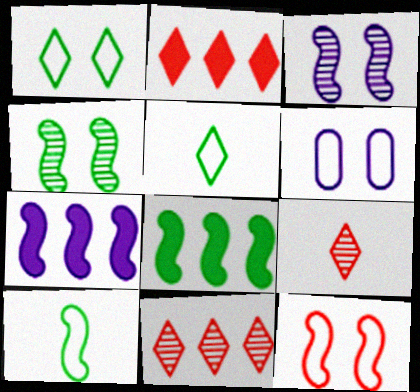[[1, 6, 12], 
[4, 8, 10], 
[6, 8, 9]]